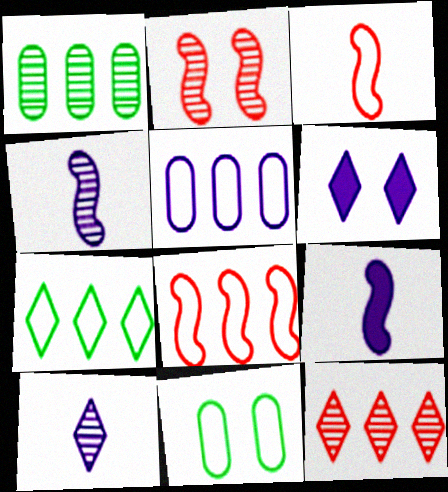[[1, 2, 10], 
[1, 3, 6], 
[2, 6, 11], 
[4, 5, 6], 
[5, 7, 8], 
[9, 11, 12]]